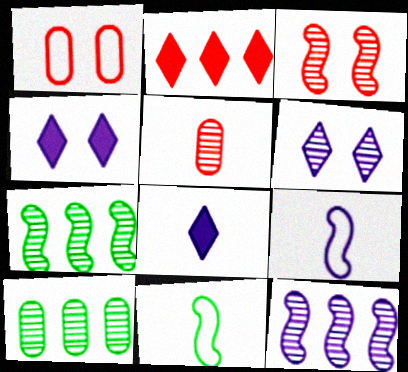[[1, 7, 8], 
[5, 6, 7], 
[5, 8, 11]]